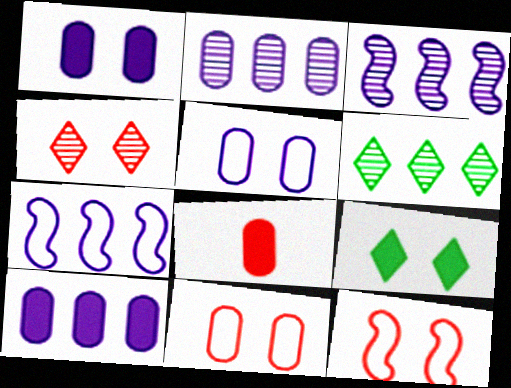[]